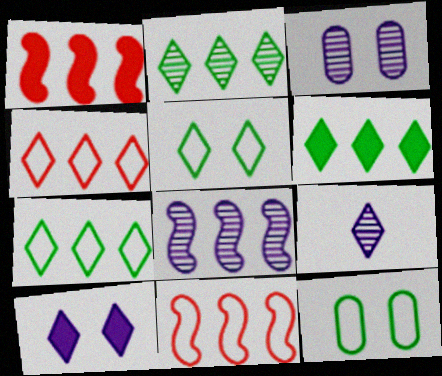[[1, 9, 12], 
[2, 6, 7], 
[3, 8, 9]]